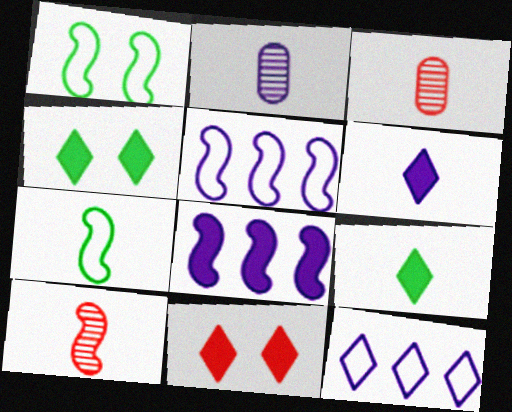[[1, 8, 10], 
[3, 4, 5], 
[3, 6, 7]]